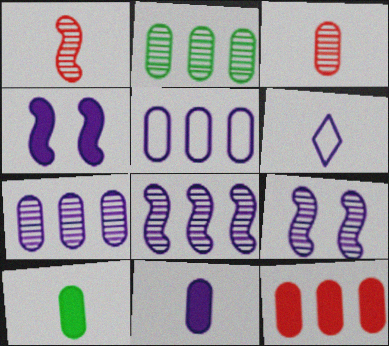[[1, 6, 10], 
[2, 5, 12], 
[4, 6, 7]]